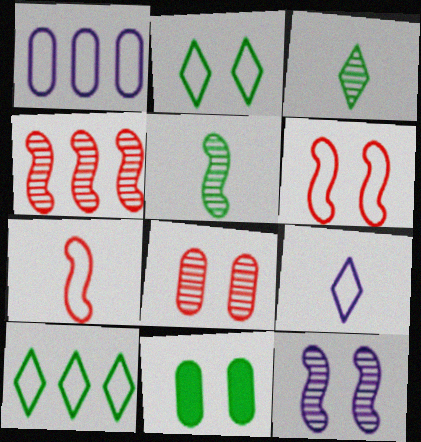[[1, 2, 7], 
[4, 5, 12], 
[4, 9, 11], 
[5, 10, 11]]